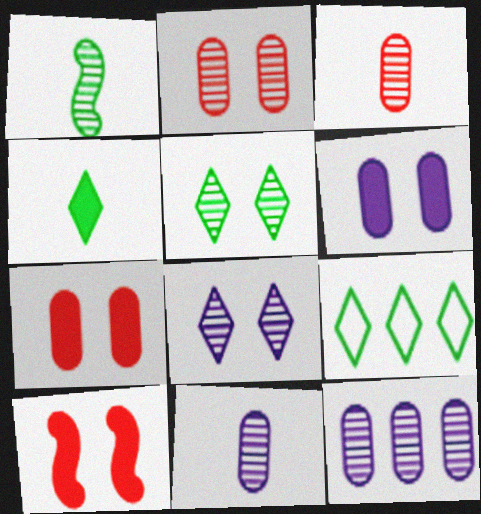[[4, 5, 9], 
[9, 10, 11]]